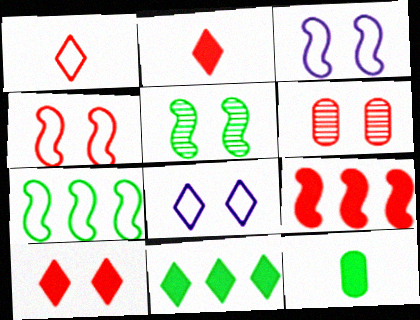[[1, 6, 9], 
[4, 6, 10]]